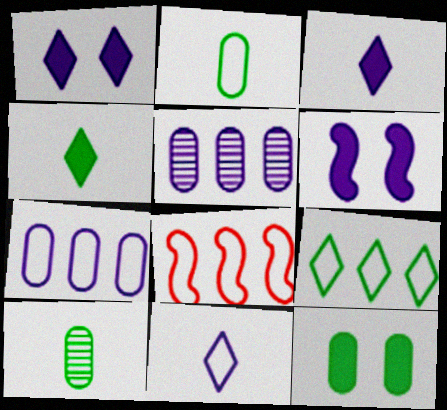[[1, 8, 10], 
[5, 6, 11], 
[7, 8, 9]]